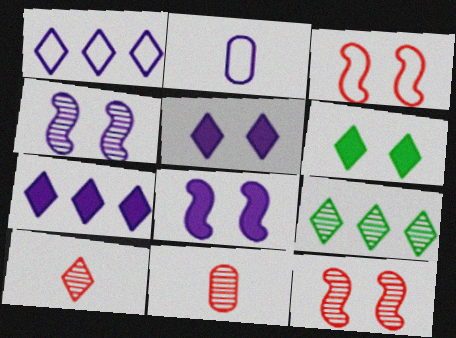[[1, 6, 10], 
[2, 4, 7], 
[4, 9, 11]]